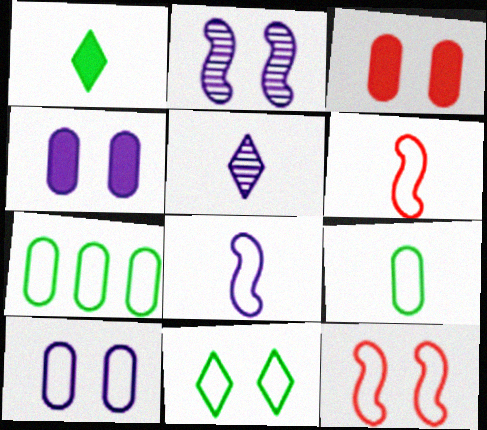[[2, 3, 11], 
[10, 11, 12]]